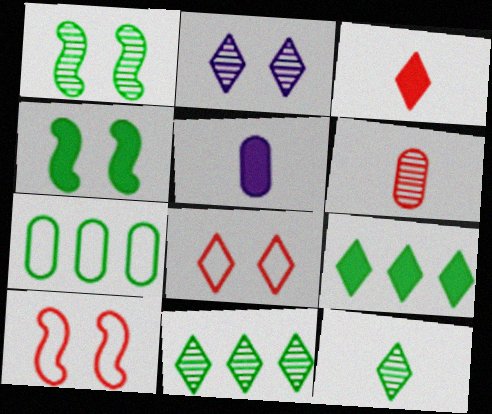[[4, 7, 12], 
[5, 10, 11]]